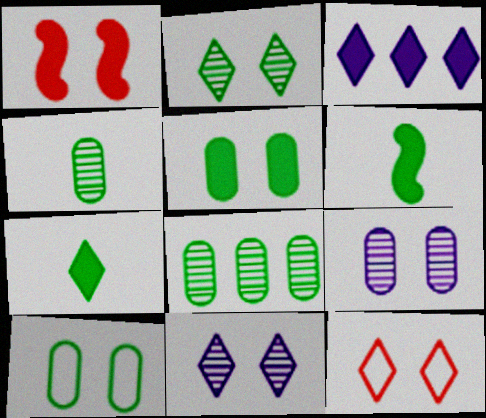[[1, 10, 11]]